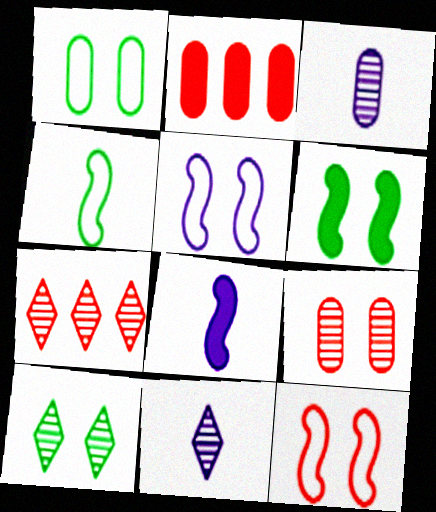[[1, 2, 3], 
[1, 6, 10], 
[1, 7, 8], 
[7, 10, 11]]